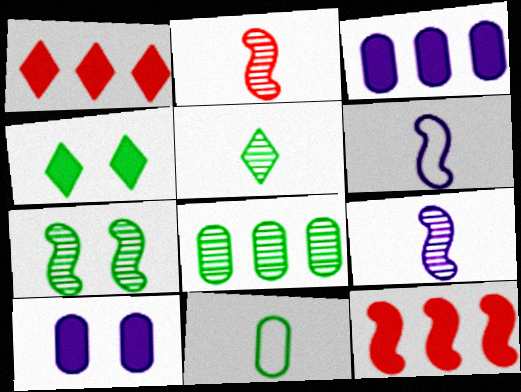[[5, 7, 8], 
[6, 7, 12]]